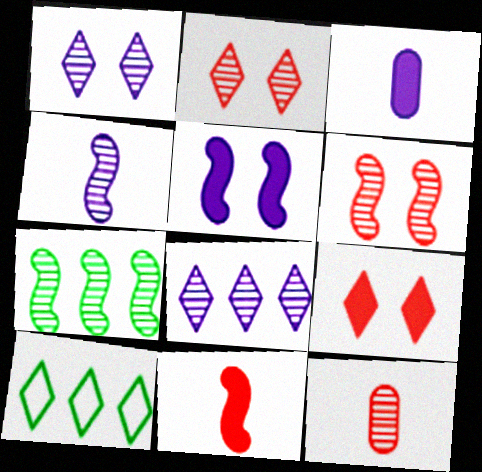[[1, 7, 12], 
[3, 6, 10], 
[4, 6, 7], 
[5, 10, 12]]